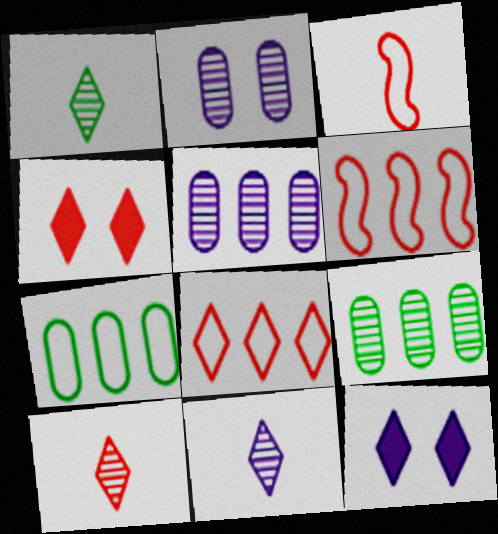[[1, 8, 12], 
[1, 10, 11], 
[3, 9, 12], 
[4, 8, 10]]